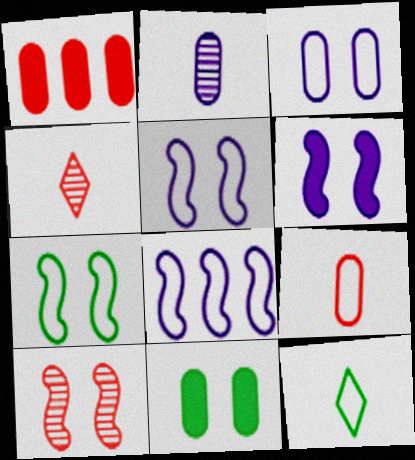[[4, 8, 11], 
[6, 7, 10]]